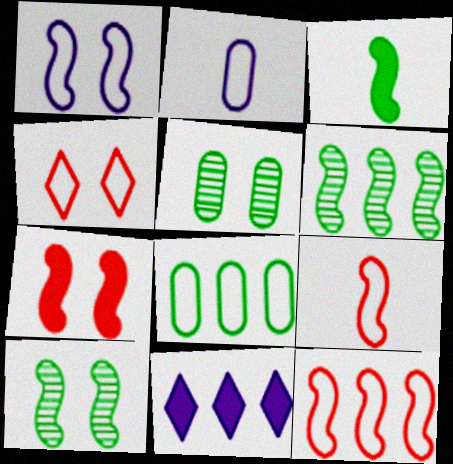[[1, 7, 10], 
[5, 9, 11]]